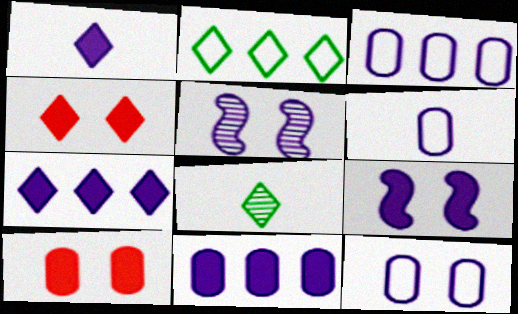[[1, 3, 5], 
[1, 9, 11], 
[3, 6, 12], 
[5, 6, 7]]